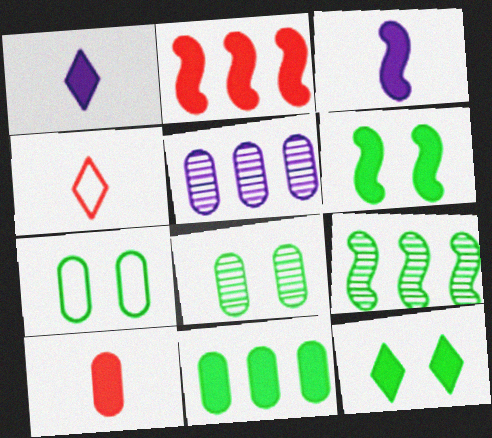[[2, 3, 6], 
[4, 5, 6], 
[5, 7, 10]]